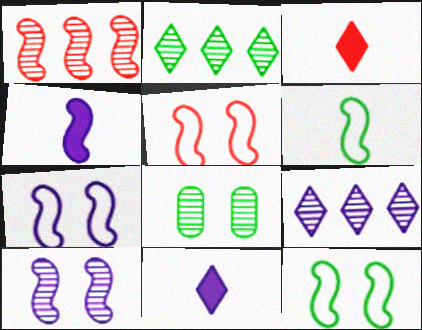[[1, 4, 12], 
[5, 7, 12]]